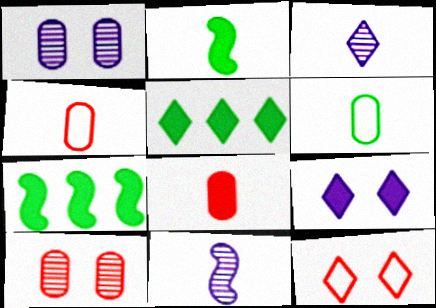[[2, 3, 4], 
[3, 5, 12], 
[7, 8, 9]]